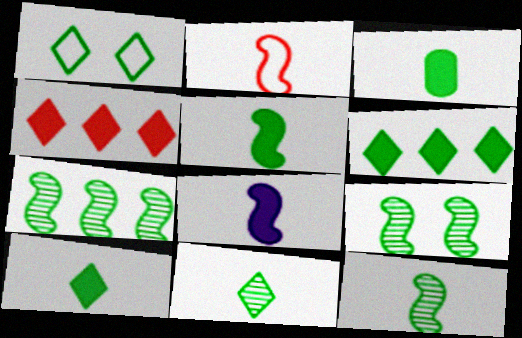[[1, 3, 7], 
[1, 6, 11], 
[2, 8, 12], 
[3, 5, 10], 
[7, 9, 12]]